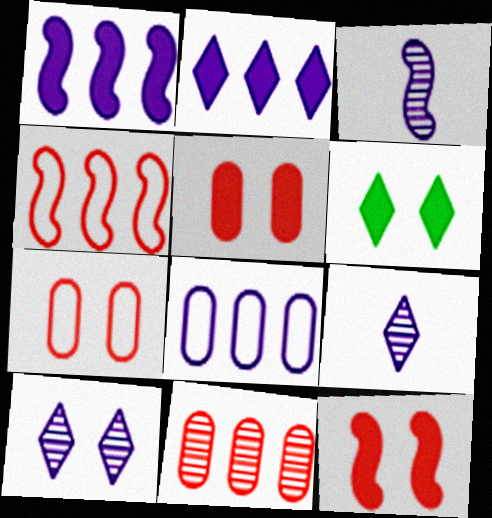[]